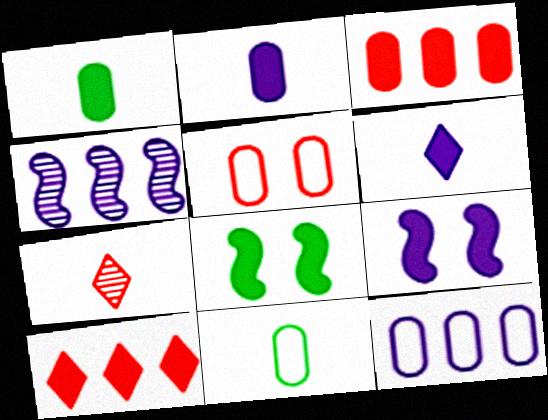[[1, 9, 10], 
[2, 8, 10], 
[3, 6, 8], 
[5, 11, 12], 
[7, 8, 12]]